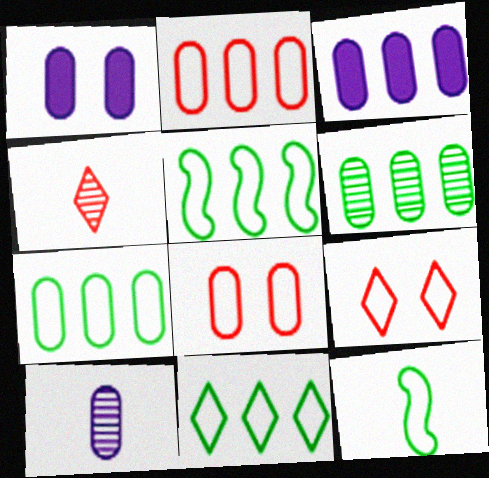[[1, 4, 5], 
[2, 3, 6], 
[5, 7, 11]]